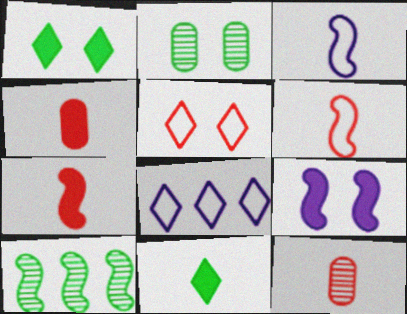[[2, 5, 9], 
[2, 7, 8], 
[3, 11, 12], 
[6, 9, 10]]